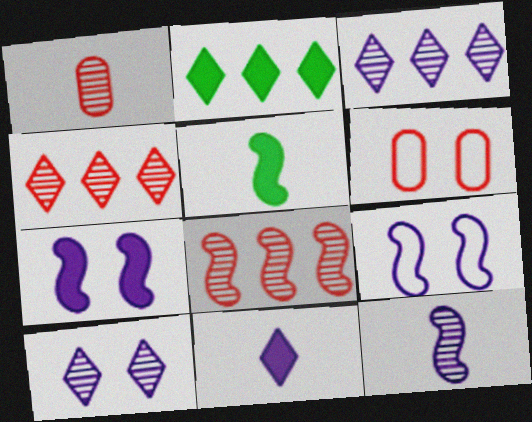[[1, 2, 9], 
[2, 6, 12], 
[3, 5, 6], 
[5, 8, 9]]